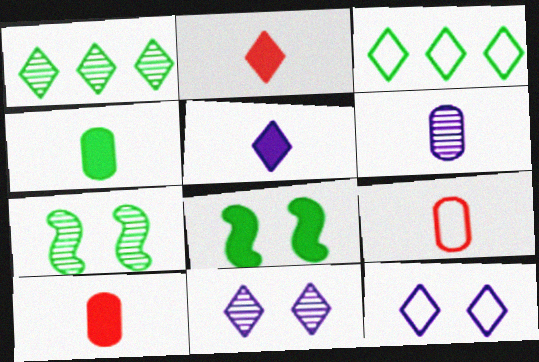[[1, 2, 12], 
[2, 3, 11], 
[3, 4, 7], 
[4, 6, 9]]